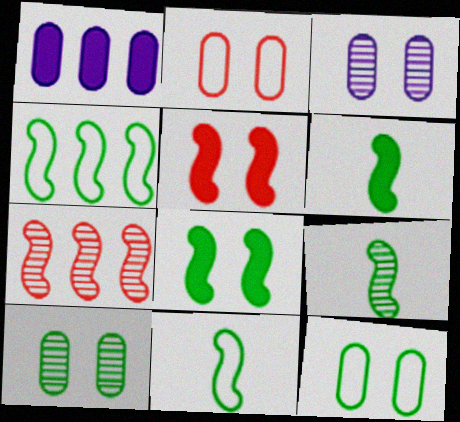[[4, 8, 9], 
[6, 9, 11]]